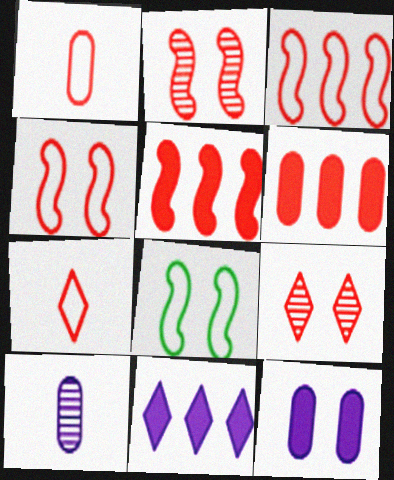[[1, 5, 9], 
[2, 6, 7], 
[8, 9, 12]]